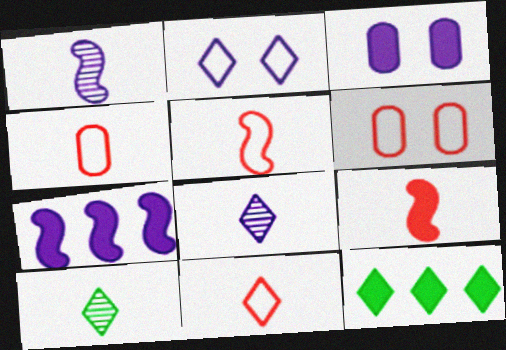[[1, 6, 12], 
[3, 9, 12], 
[4, 5, 11], 
[6, 7, 10]]